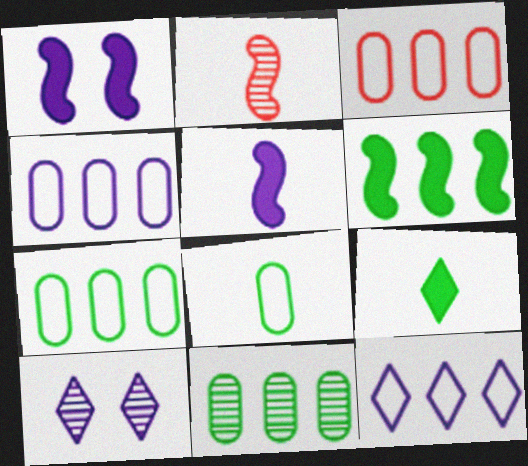[[2, 10, 11], 
[3, 4, 7], 
[4, 5, 10]]